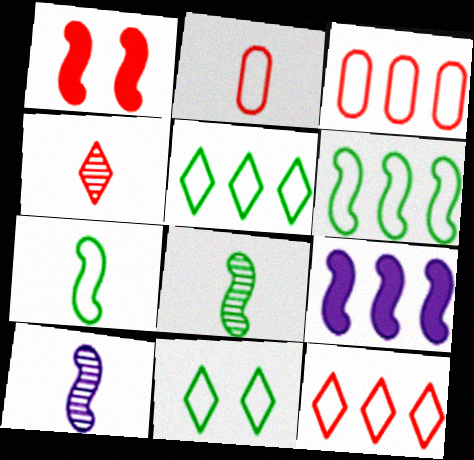[[1, 3, 4], 
[1, 6, 10]]